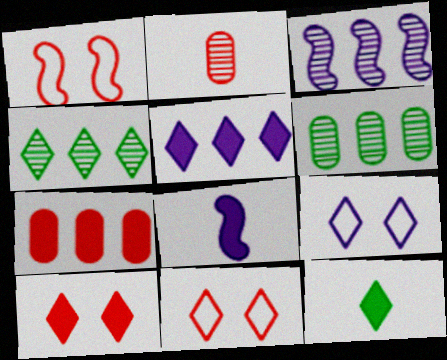[[5, 10, 12], 
[6, 8, 11]]